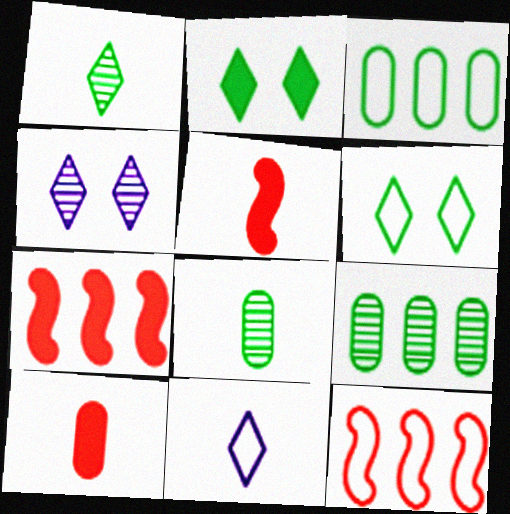[[3, 4, 5], 
[5, 8, 11]]